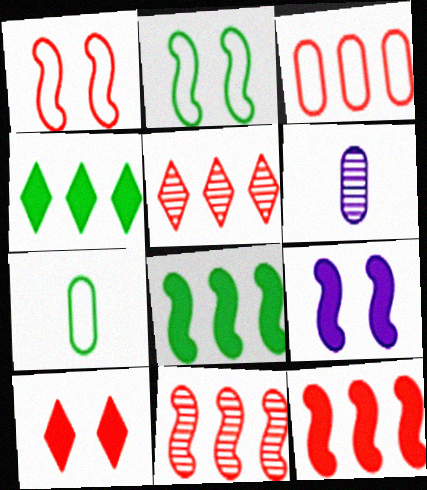[[1, 4, 6], 
[3, 5, 12], 
[5, 7, 9]]